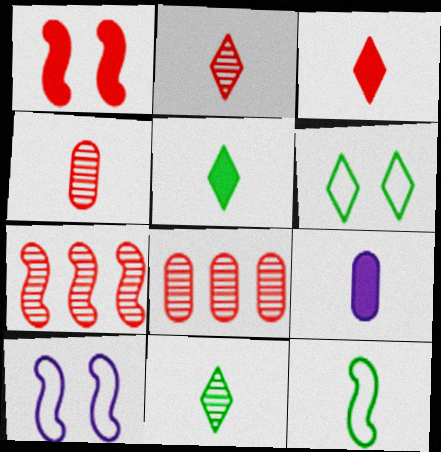[[2, 9, 12], 
[5, 8, 10], 
[6, 7, 9]]